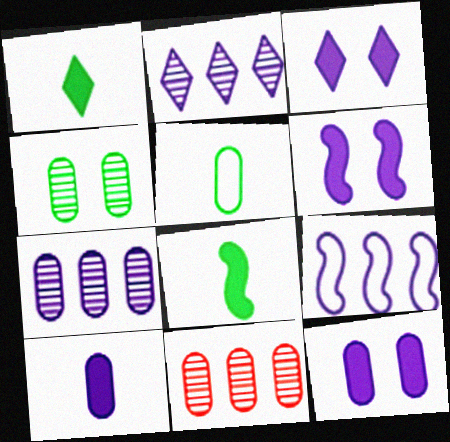[[3, 6, 12], 
[5, 11, 12]]